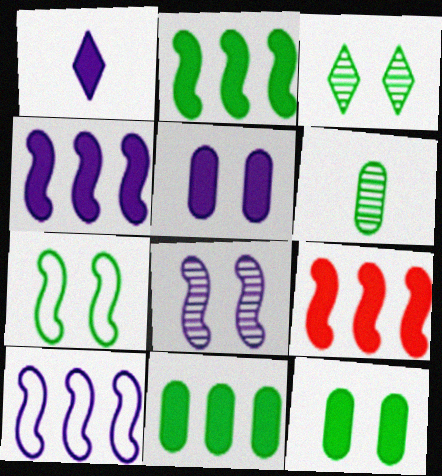[[1, 4, 5], 
[1, 9, 12], 
[2, 4, 9], 
[3, 7, 12]]